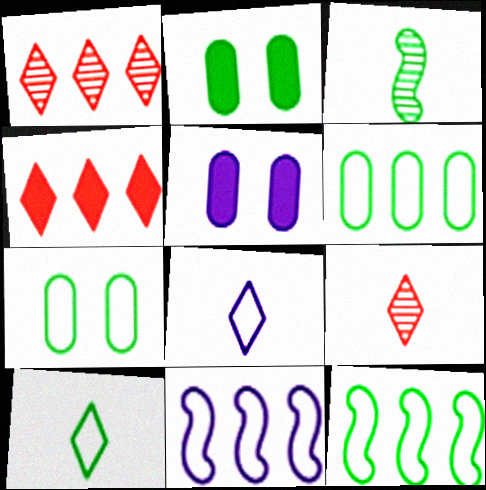[[2, 9, 11], 
[5, 9, 12], 
[7, 10, 12]]